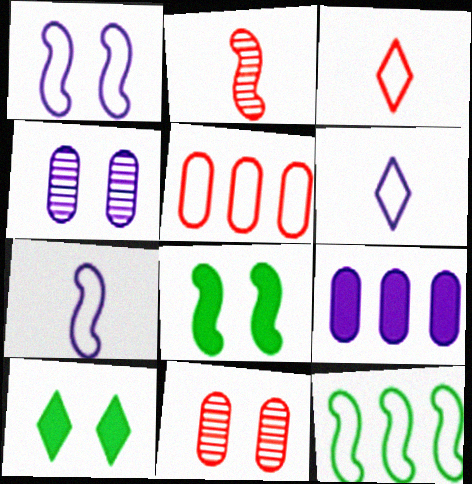[[1, 10, 11]]